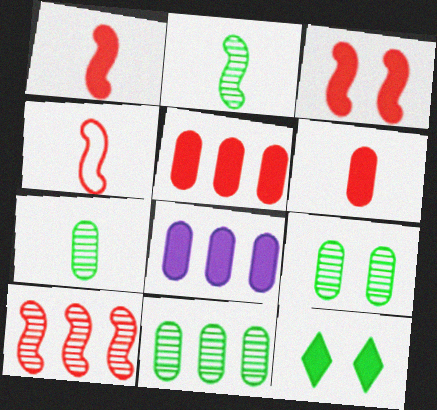[[1, 8, 12], 
[3, 4, 10], 
[7, 9, 11]]